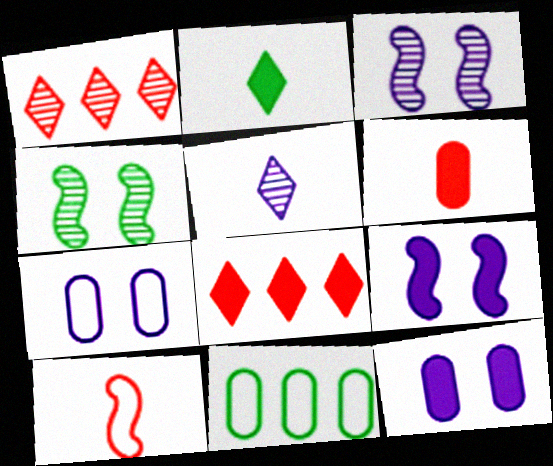[[2, 4, 11]]